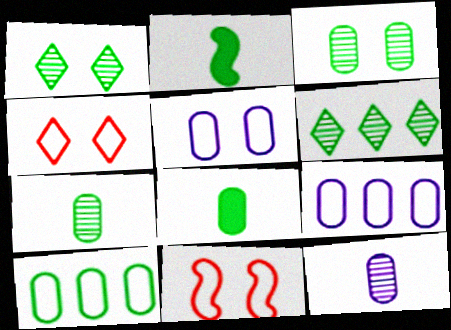[[1, 2, 10], 
[3, 8, 10]]